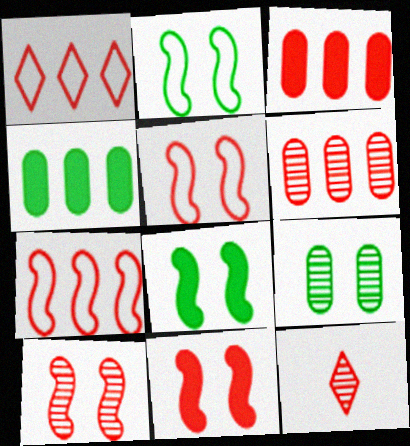[[3, 5, 12], 
[5, 10, 11], 
[6, 10, 12]]